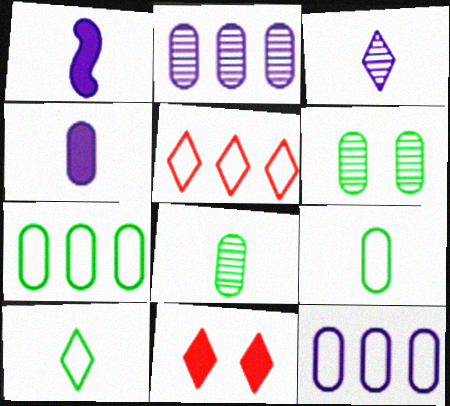[[1, 5, 6]]